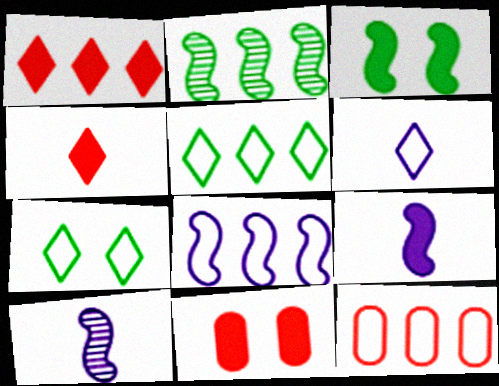[[2, 6, 11], 
[5, 8, 12], 
[5, 10, 11]]